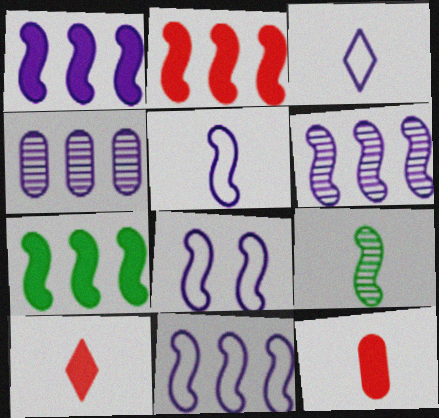[[1, 2, 7], 
[1, 6, 11], 
[2, 8, 9], 
[3, 9, 12], 
[5, 8, 11]]